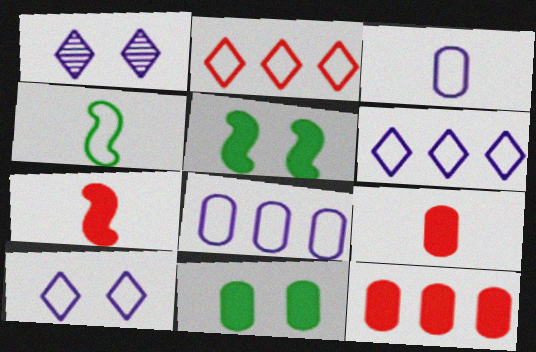[[1, 4, 12]]